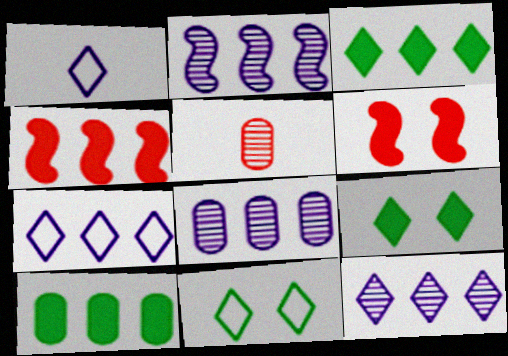[[2, 8, 12]]